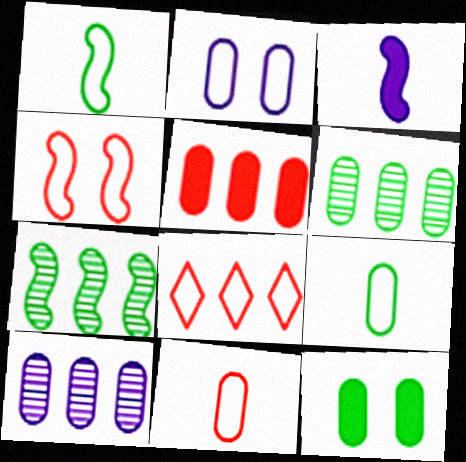[[1, 2, 8], 
[3, 4, 7], 
[4, 8, 11], 
[6, 9, 12], 
[10, 11, 12]]